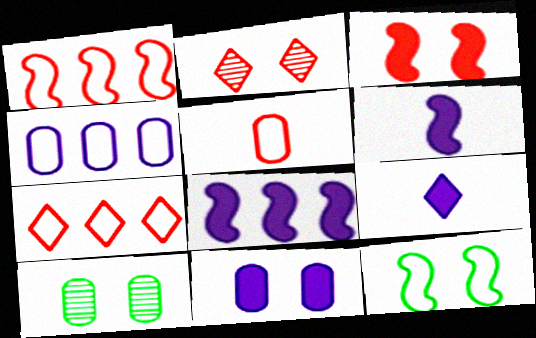[[1, 9, 10], 
[2, 11, 12], 
[6, 7, 10], 
[8, 9, 11]]